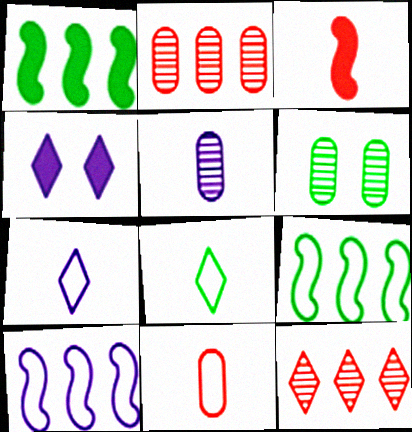[[1, 6, 8], 
[2, 5, 6], 
[3, 5, 8], 
[4, 5, 10], 
[4, 8, 12]]